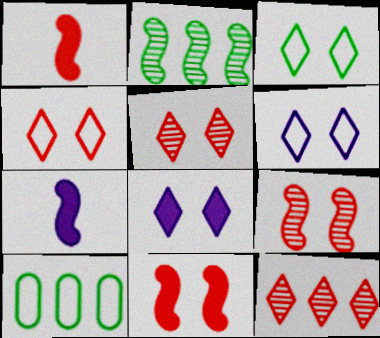[[3, 4, 6], 
[3, 5, 8], 
[5, 7, 10]]